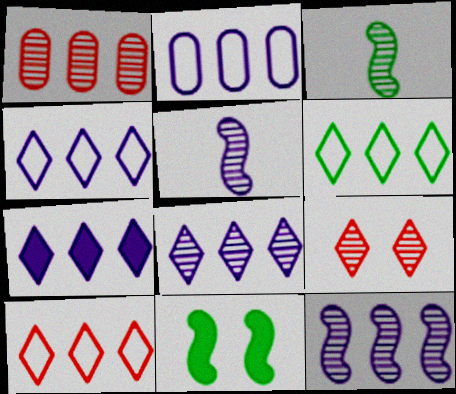[[2, 7, 12], 
[4, 6, 10], 
[4, 7, 8]]